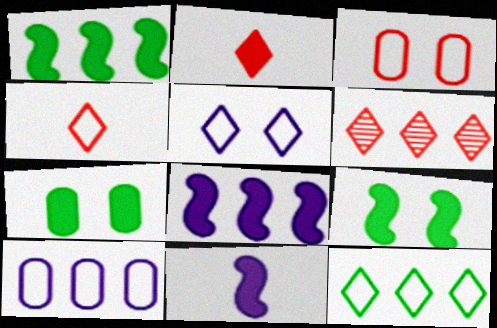[[1, 6, 10], 
[2, 7, 8], 
[4, 5, 12]]